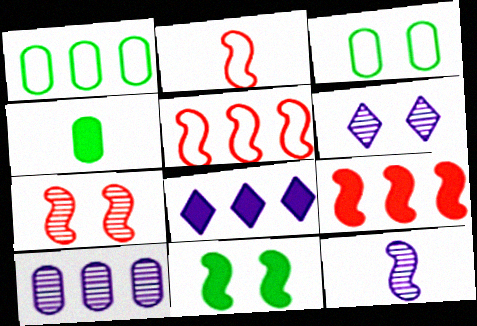[[2, 7, 9], 
[4, 5, 6], 
[5, 11, 12], 
[6, 10, 12]]